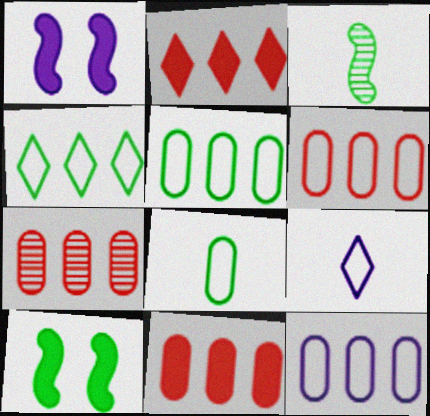[[5, 6, 12], 
[6, 7, 11], 
[7, 9, 10]]